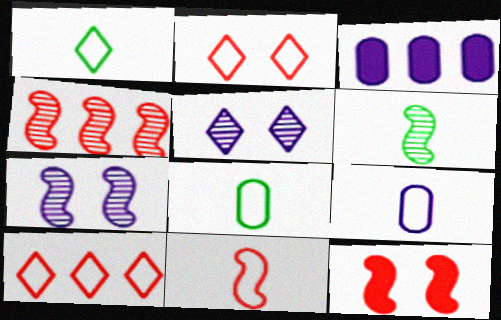[[1, 9, 11], 
[2, 3, 6], 
[4, 6, 7], 
[4, 11, 12]]